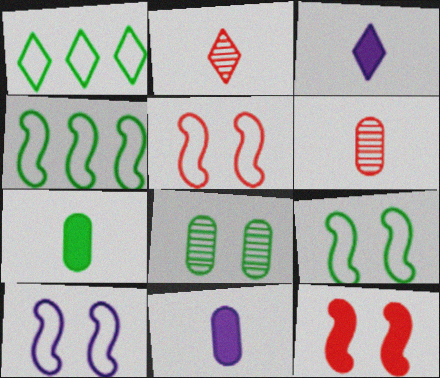[[5, 9, 10]]